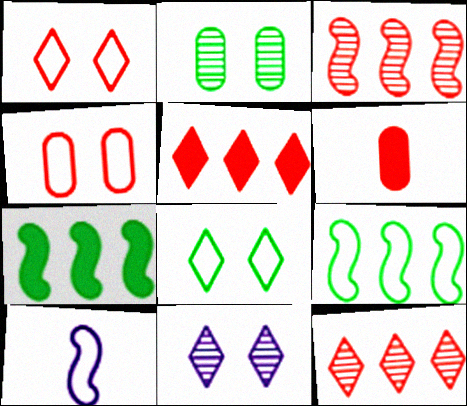[[1, 3, 6], 
[2, 5, 10], 
[6, 9, 11]]